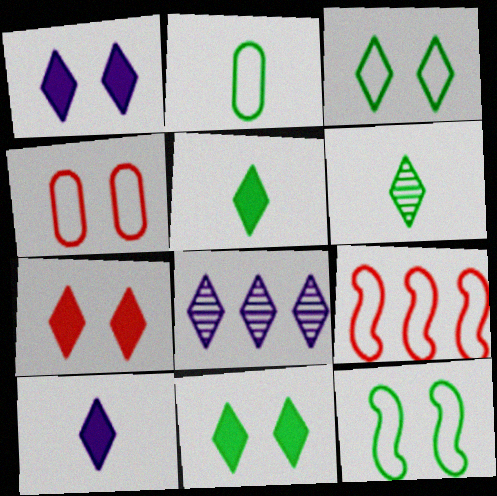[[1, 7, 11]]